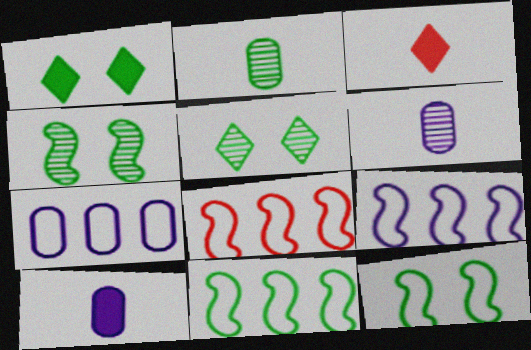[[1, 2, 11], 
[1, 6, 8], 
[3, 4, 7], 
[5, 8, 10], 
[8, 9, 11]]